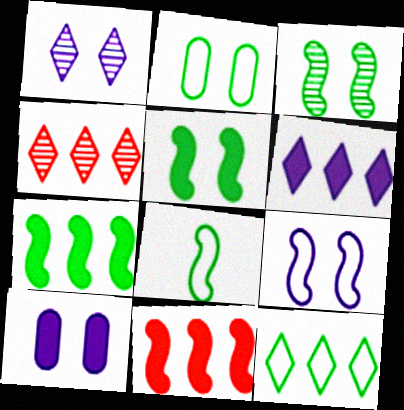[[1, 9, 10], 
[2, 8, 12], 
[3, 7, 8], 
[4, 6, 12], 
[4, 8, 10]]